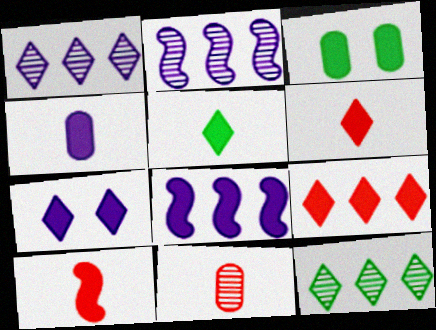[[3, 6, 8], 
[4, 5, 10], 
[4, 7, 8], 
[5, 7, 9]]